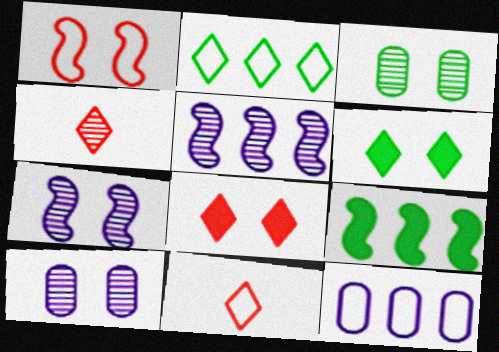[[1, 6, 10], 
[3, 4, 5], 
[9, 10, 11]]